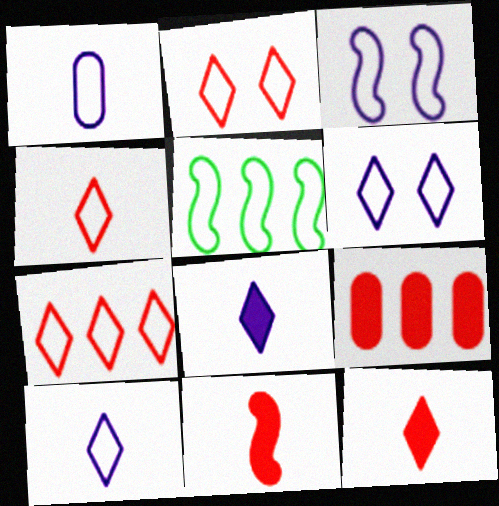[[1, 2, 5], 
[2, 4, 7]]